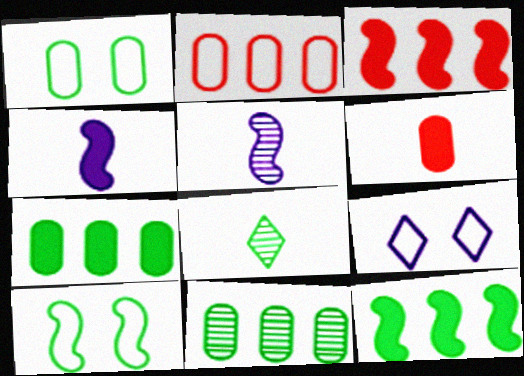[[1, 8, 12], 
[3, 5, 10], 
[7, 8, 10]]